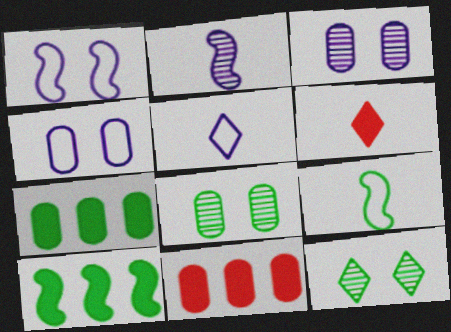[[7, 9, 12]]